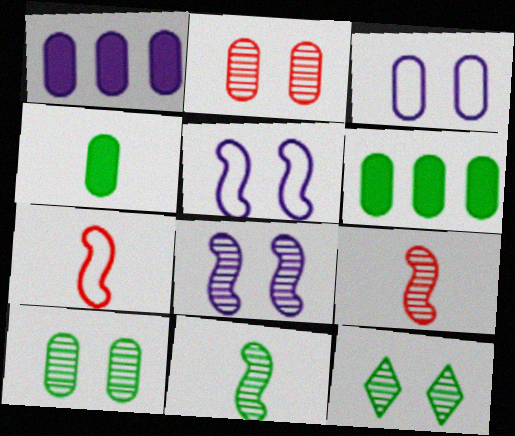[[1, 7, 12], 
[2, 8, 12]]